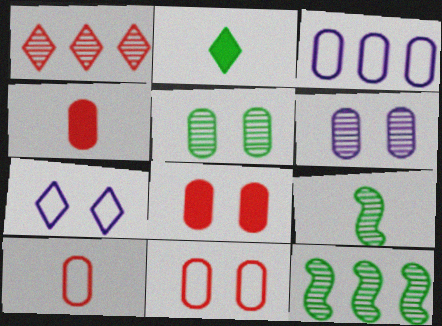[[1, 2, 7], 
[1, 6, 9], 
[3, 4, 5], 
[4, 7, 12]]